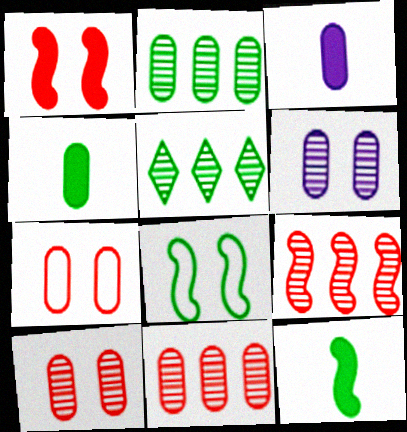[[2, 3, 7], 
[4, 5, 8]]